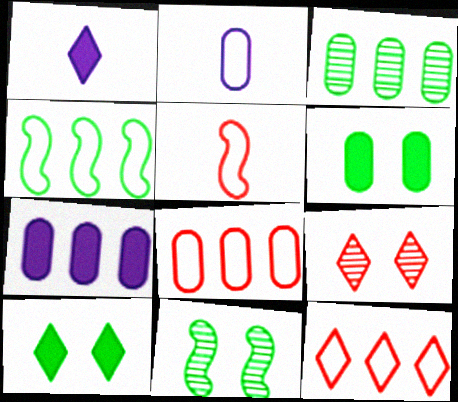[[1, 8, 11], 
[3, 7, 8]]